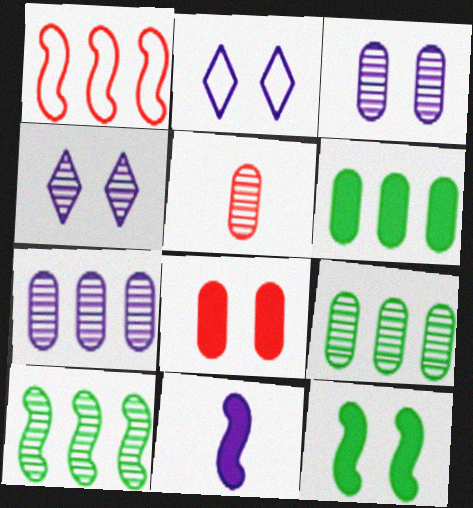[[2, 7, 11], 
[3, 5, 9], 
[4, 5, 10]]